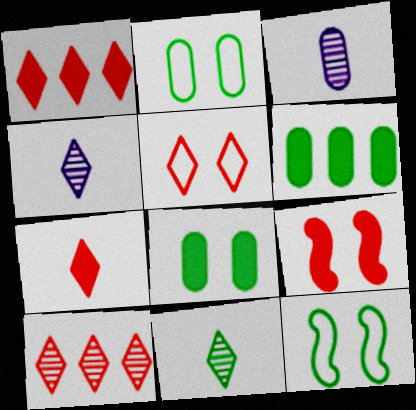[[1, 3, 12], 
[5, 7, 10], 
[6, 11, 12]]